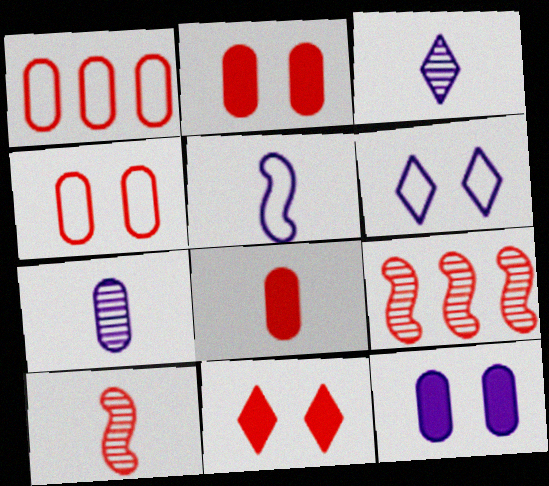[[1, 10, 11]]